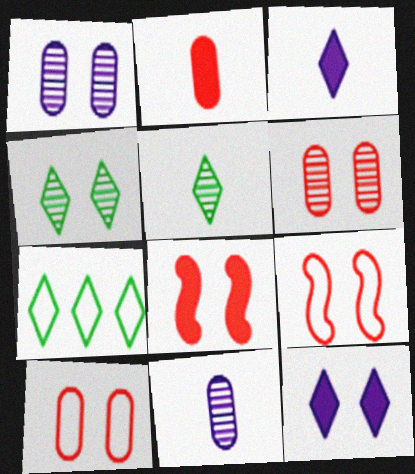[[7, 8, 11]]